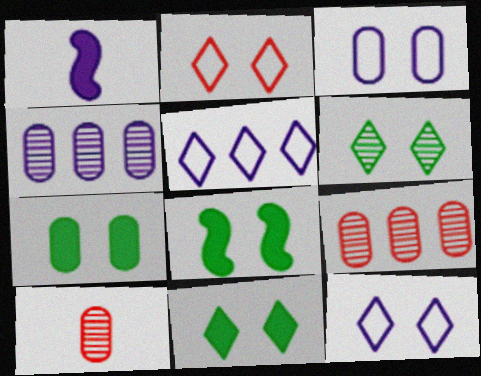[[1, 4, 12], 
[5, 8, 10], 
[7, 8, 11]]